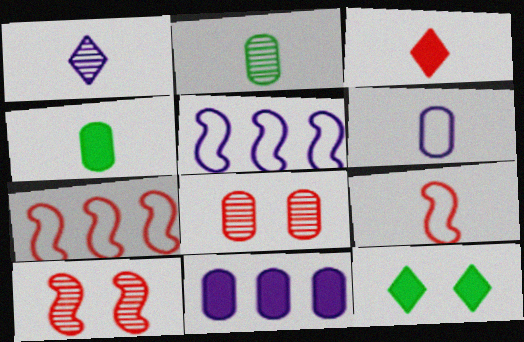[[1, 4, 9], 
[3, 7, 8]]